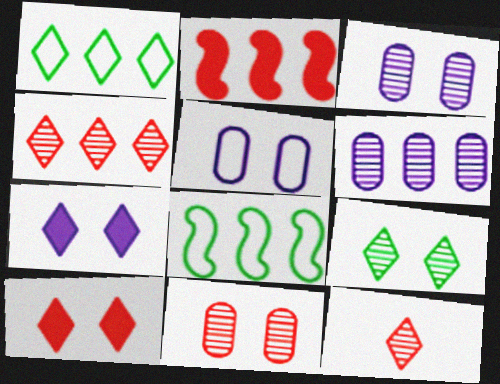[[1, 2, 6], 
[1, 7, 12]]